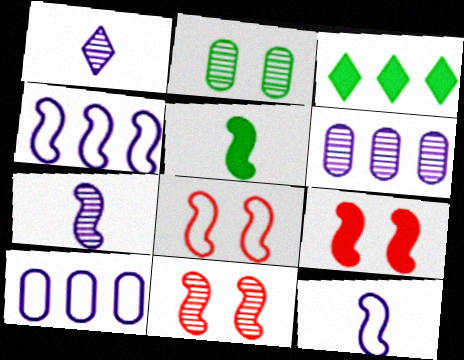[[4, 5, 11], 
[8, 9, 11]]